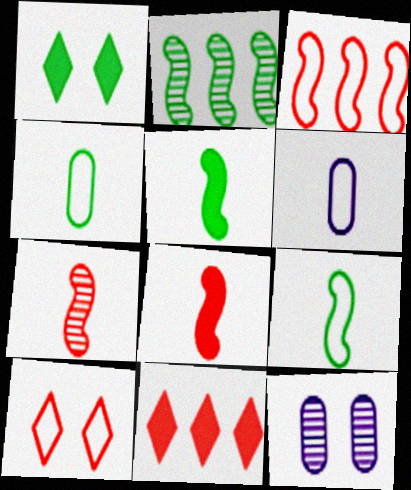[[1, 2, 4], 
[9, 11, 12]]